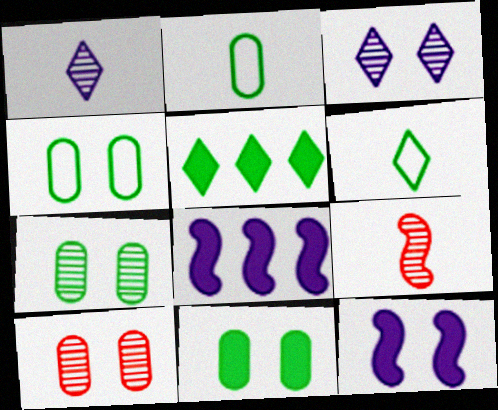[[4, 7, 11], 
[6, 8, 10]]